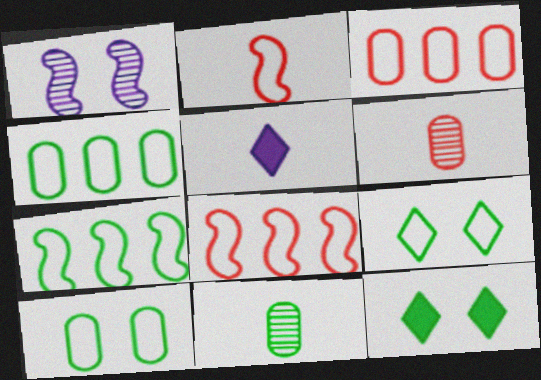[[2, 5, 11], 
[7, 11, 12]]